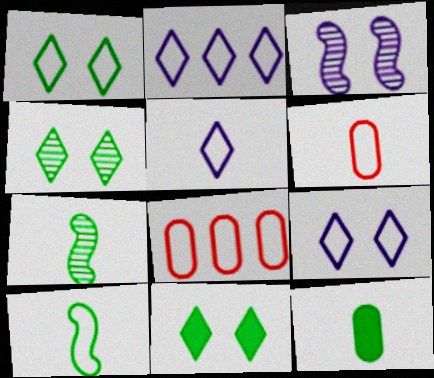[[1, 4, 11], 
[2, 5, 9], 
[5, 6, 10], 
[8, 9, 10]]